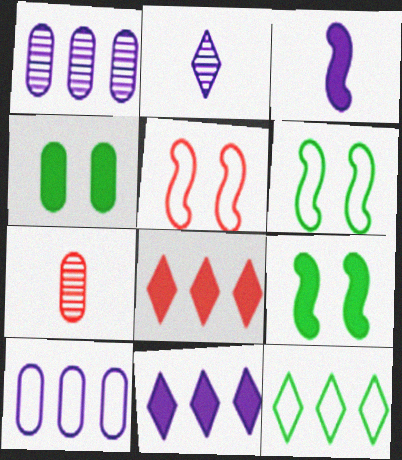[[3, 4, 8], 
[4, 7, 10], 
[5, 7, 8], 
[6, 7, 11]]